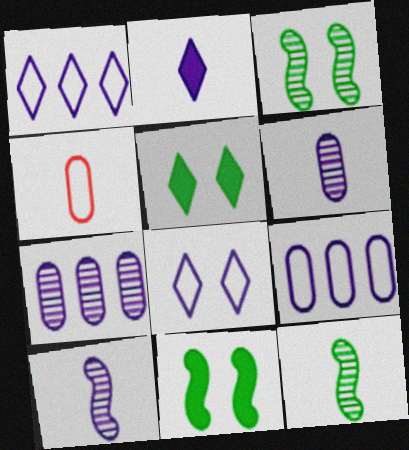[[2, 4, 12]]